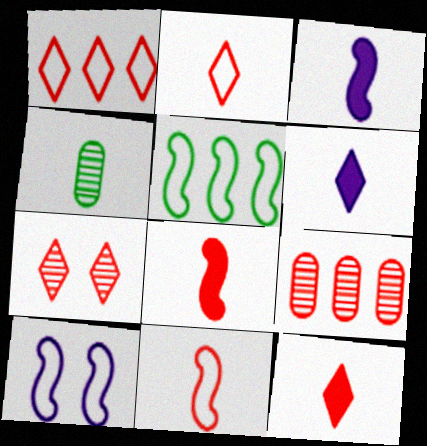[[1, 7, 12], 
[2, 3, 4], 
[4, 6, 11], 
[5, 10, 11]]